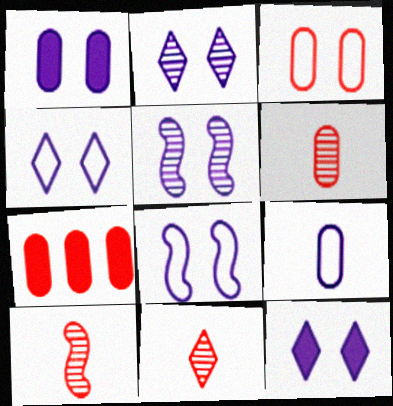[[1, 2, 8], 
[1, 4, 5], 
[2, 4, 12], 
[3, 6, 7], 
[6, 10, 11]]